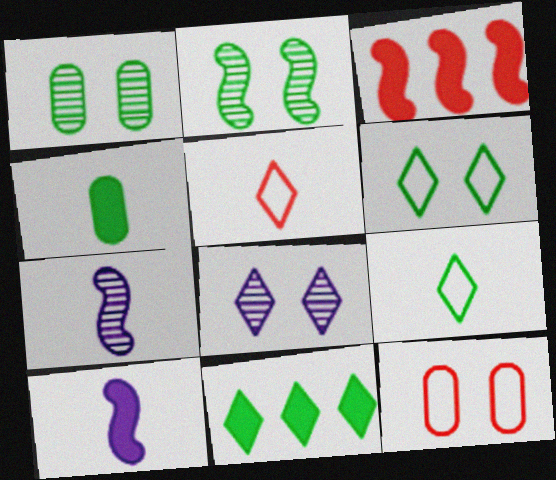[[4, 5, 7], 
[5, 8, 11], 
[7, 11, 12]]